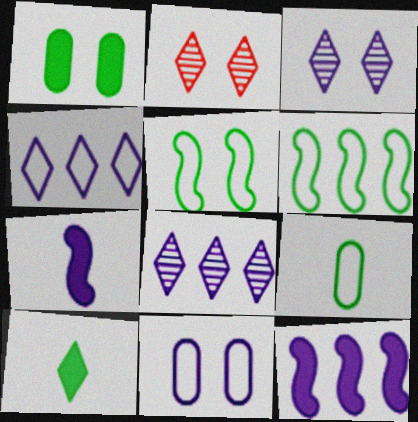[[2, 4, 10], 
[2, 9, 12], 
[7, 8, 11]]